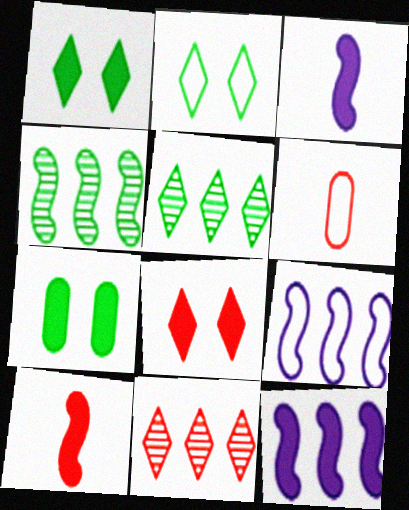[[2, 6, 9]]